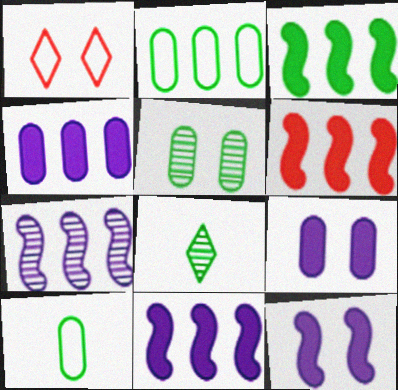[[1, 5, 12], 
[3, 6, 11]]